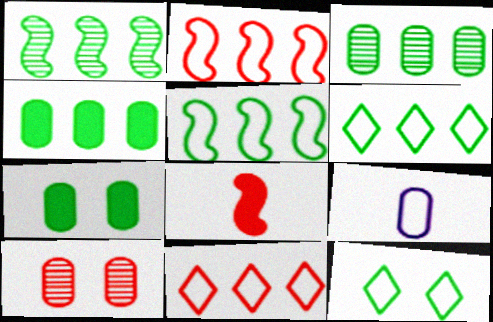[[1, 4, 6], 
[2, 9, 12], 
[4, 9, 10], 
[8, 10, 11]]